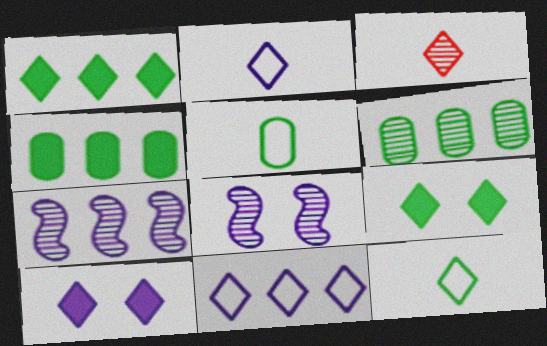[[3, 6, 8], 
[3, 9, 11]]